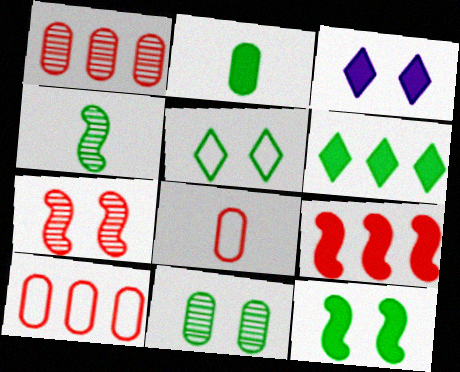[[2, 3, 9], 
[2, 6, 12], 
[3, 4, 10], 
[5, 11, 12]]